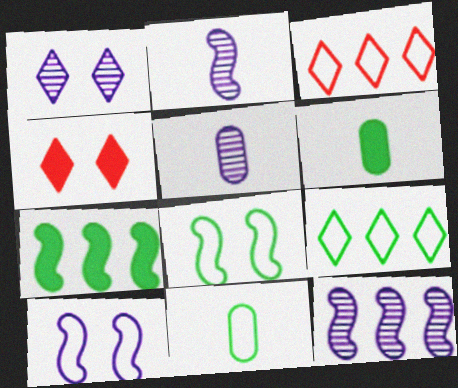[[1, 5, 12], 
[3, 10, 11], 
[4, 11, 12], 
[8, 9, 11]]